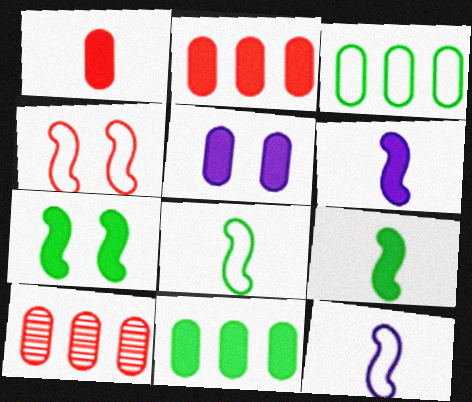[[1, 5, 11]]